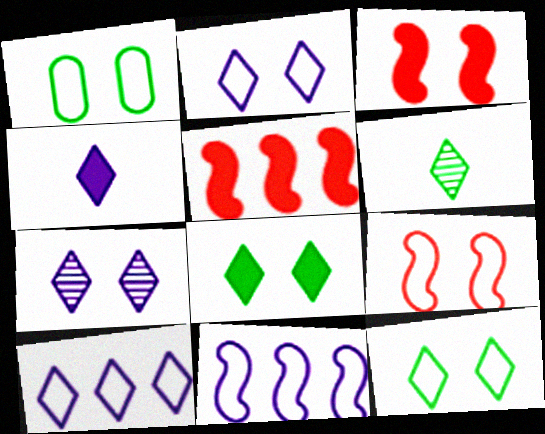[[1, 2, 9], 
[1, 3, 7], 
[4, 7, 10]]